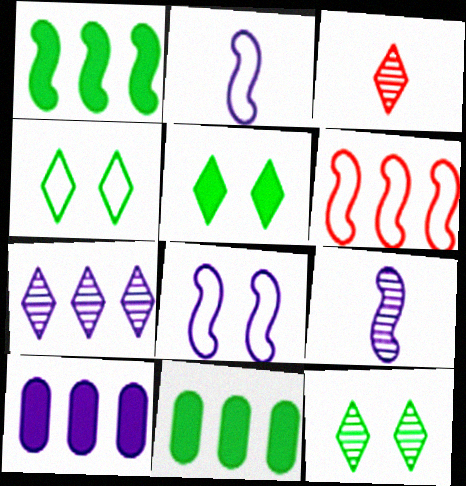[[3, 7, 12], 
[3, 8, 11], 
[4, 5, 12], 
[6, 7, 11]]